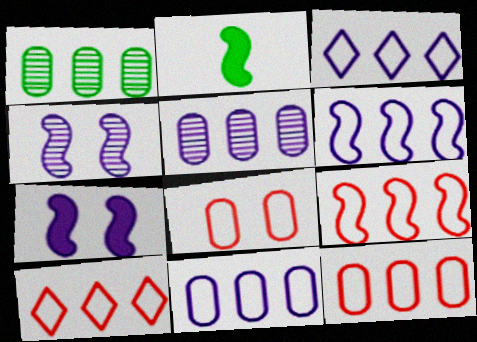[[2, 4, 9], 
[3, 6, 11], 
[9, 10, 12]]